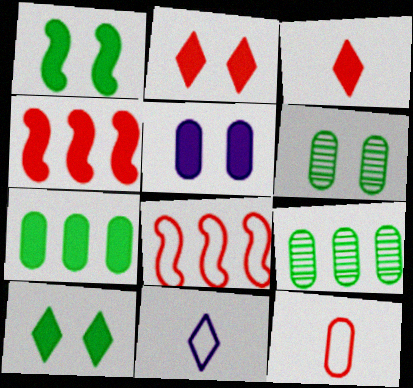[[1, 2, 5], 
[4, 6, 11], 
[5, 9, 12]]